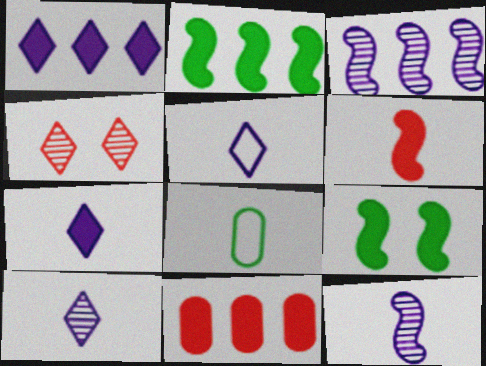[[1, 2, 11], 
[5, 7, 10], 
[6, 8, 10], 
[7, 9, 11]]